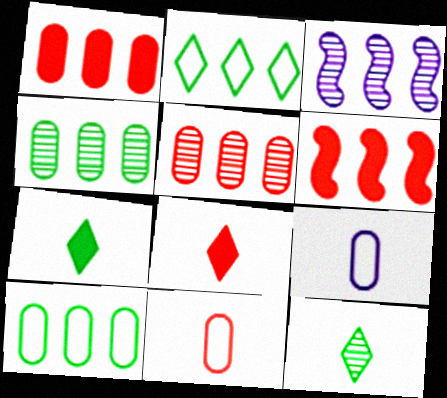[[1, 2, 3]]